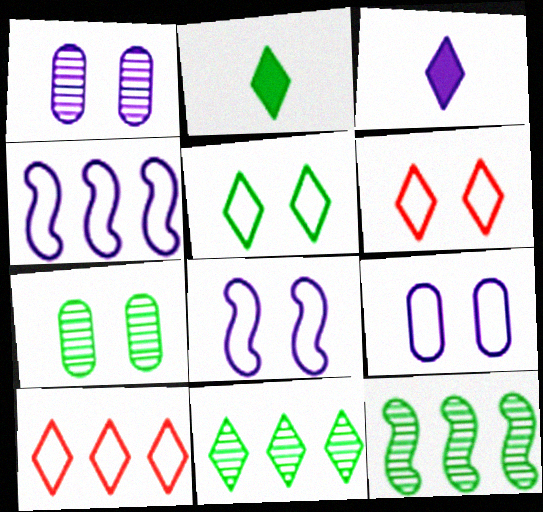[[1, 3, 4], 
[2, 5, 11], 
[3, 6, 11]]